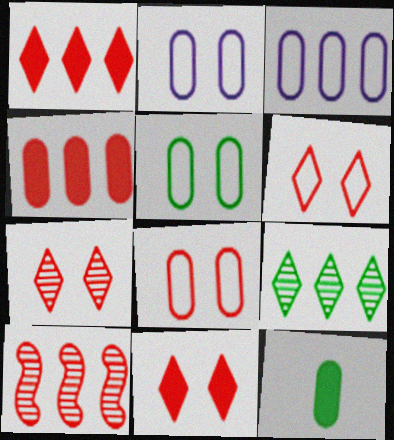[[2, 5, 8], 
[6, 7, 11]]